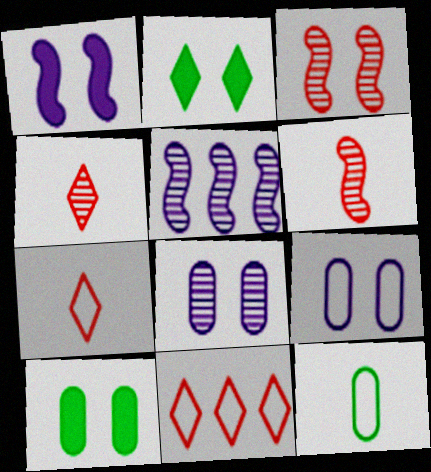[[2, 3, 9], 
[5, 7, 10]]